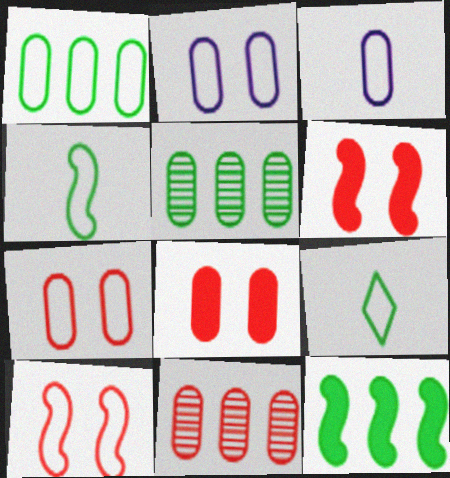[[1, 3, 7], 
[3, 5, 8]]